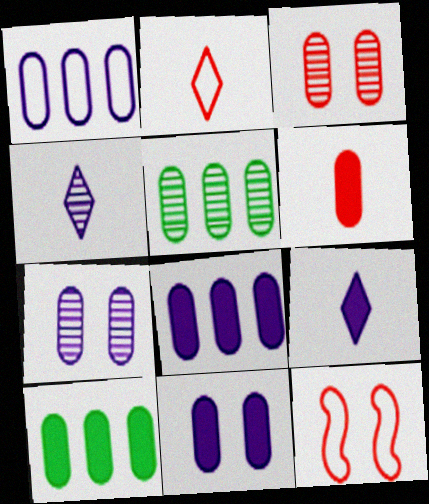[[4, 10, 12], 
[5, 9, 12], 
[6, 10, 11]]